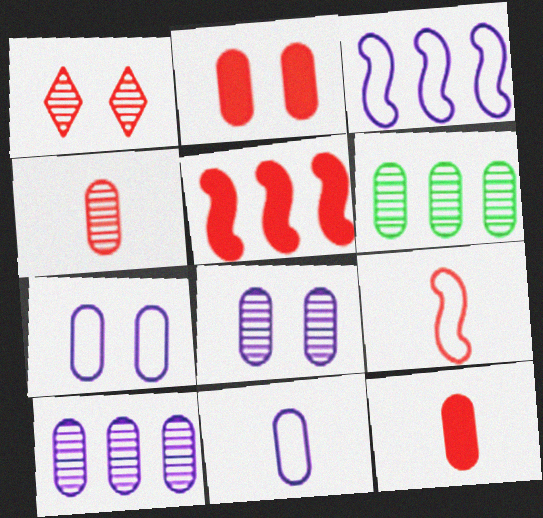[[2, 6, 11], 
[4, 6, 8], 
[6, 7, 12]]